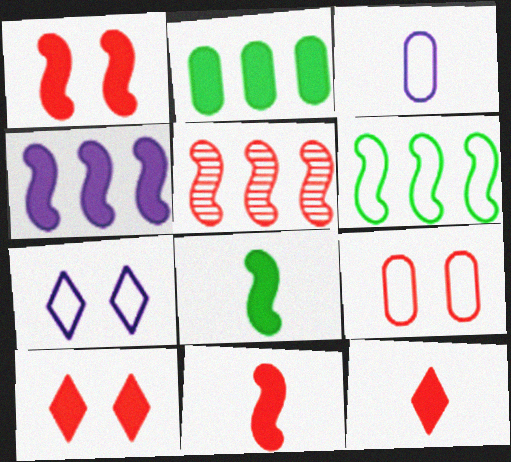[[1, 4, 8], 
[4, 5, 6], 
[5, 9, 12]]